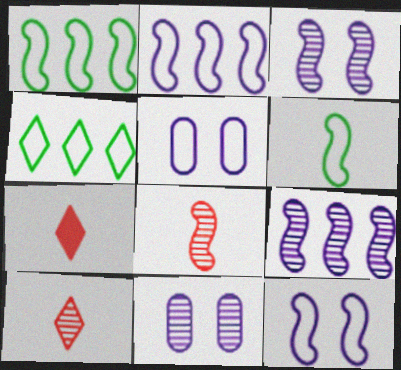[[1, 7, 11]]